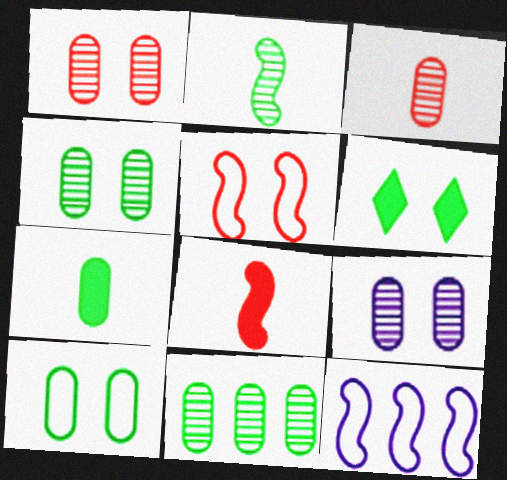[[1, 4, 9], 
[3, 6, 12], 
[3, 9, 11], 
[5, 6, 9], 
[7, 10, 11]]